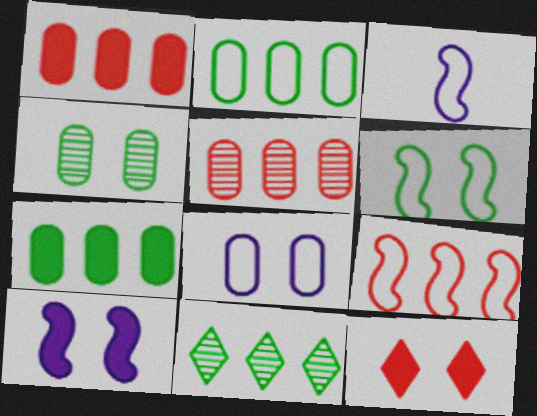[[3, 6, 9]]